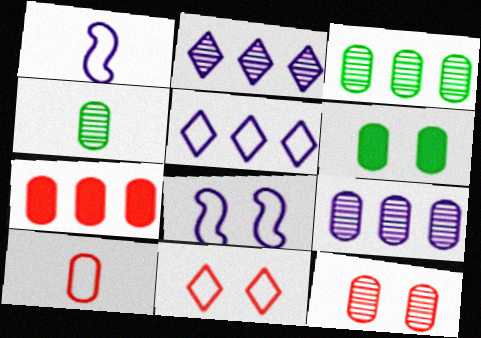[[4, 9, 12], 
[6, 9, 10], 
[7, 10, 12]]